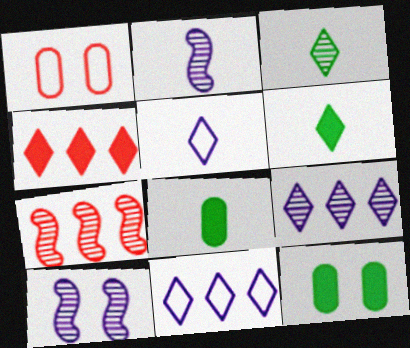[[5, 7, 12]]